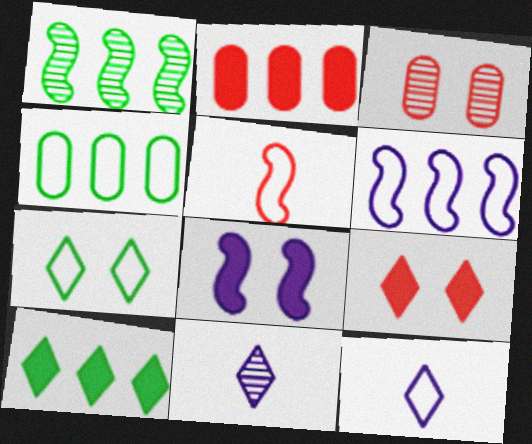[[1, 3, 11], 
[1, 4, 10], 
[1, 5, 8], 
[3, 7, 8]]